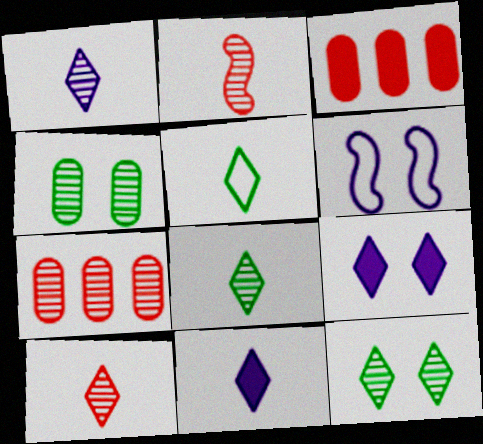[[1, 8, 10], 
[3, 6, 8], 
[5, 10, 11]]